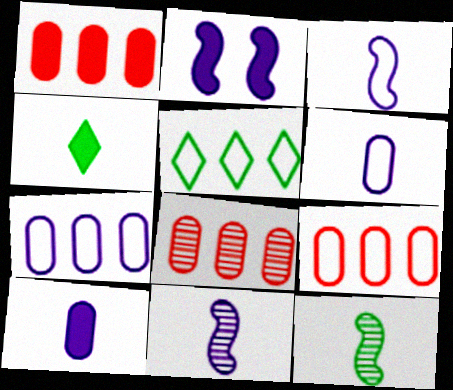[[1, 2, 4], 
[1, 8, 9]]